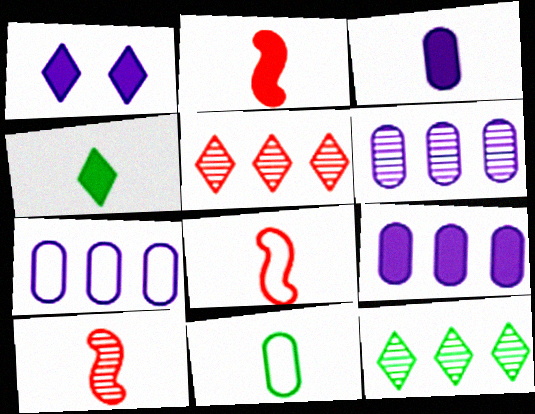[[2, 3, 4], 
[2, 8, 10], 
[6, 7, 9]]